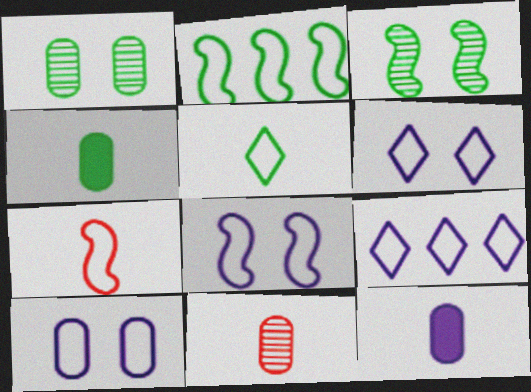[[2, 7, 8], 
[6, 8, 10]]